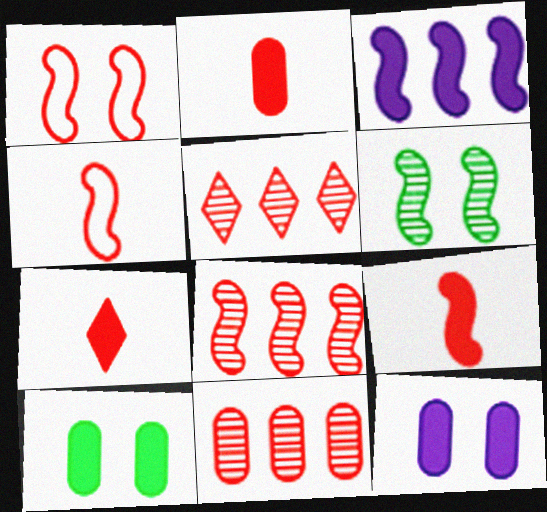[[1, 2, 5], 
[1, 7, 11], 
[1, 8, 9], 
[2, 7, 9], 
[3, 4, 6], 
[3, 7, 10], 
[5, 8, 11]]